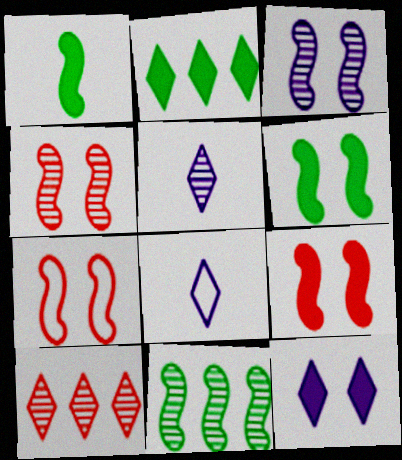[[3, 6, 7], 
[4, 7, 9]]